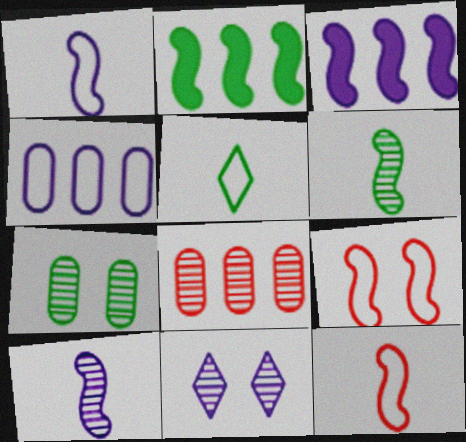[[2, 5, 7], 
[2, 9, 10], 
[3, 6, 9], 
[4, 5, 9], 
[6, 8, 11]]